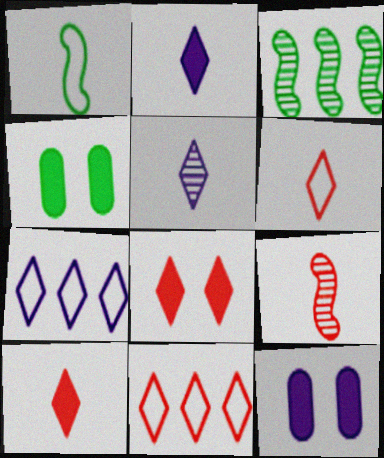[[3, 6, 12], 
[4, 7, 9]]